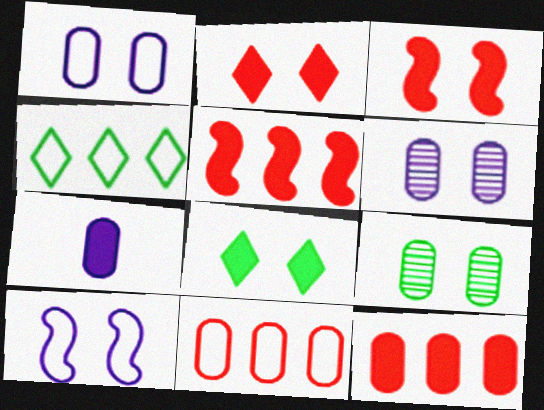[[2, 9, 10], 
[5, 7, 8], 
[7, 9, 11]]